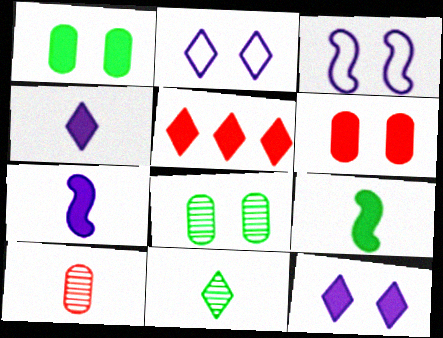[[1, 5, 7], 
[2, 5, 11]]